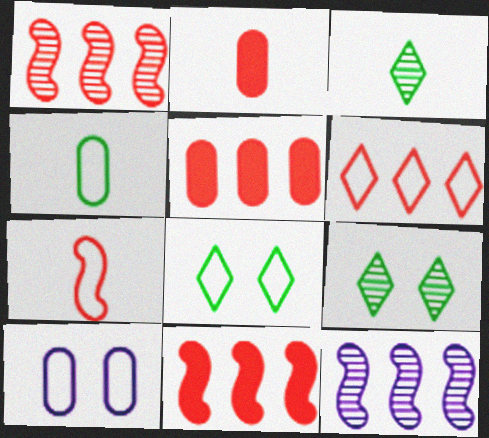[[1, 5, 6], 
[2, 8, 12], 
[3, 10, 11]]